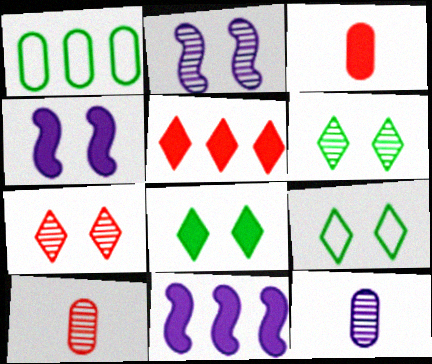[[3, 8, 11], 
[6, 8, 9], 
[9, 10, 11]]